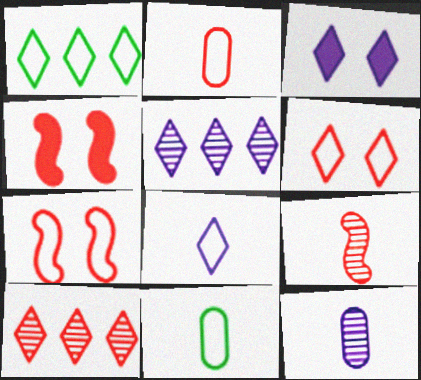[[1, 4, 12], 
[1, 6, 8], 
[2, 4, 10], 
[3, 5, 8], 
[4, 5, 11]]